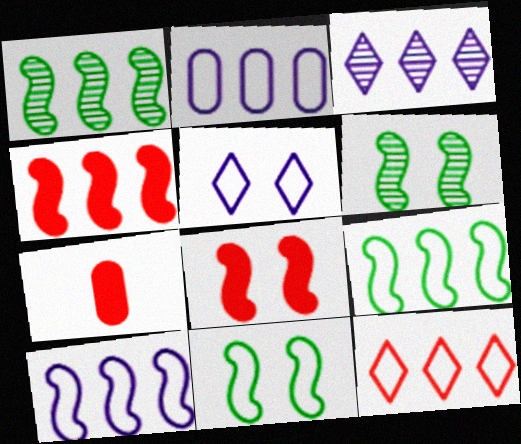[[1, 4, 10], 
[1, 5, 7], 
[2, 9, 12], 
[3, 7, 11]]